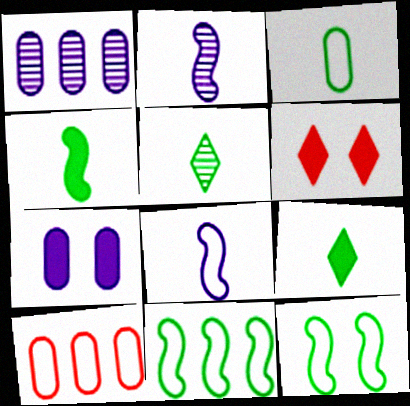[[3, 4, 5]]